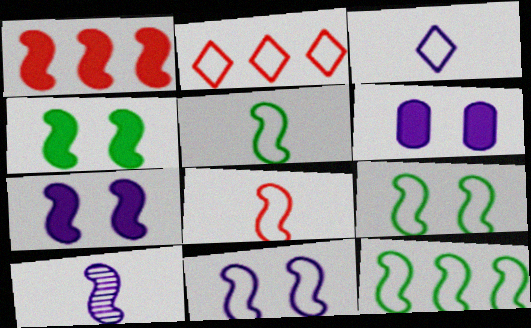[[1, 9, 10], 
[5, 9, 12], 
[8, 11, 12]]